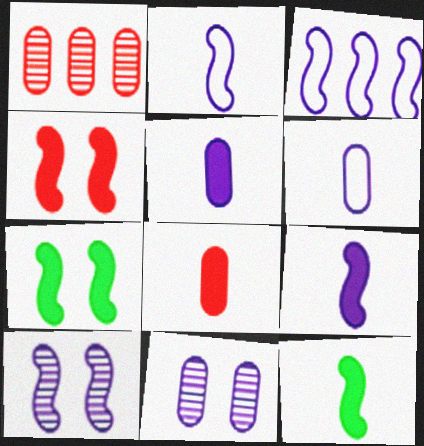[[3, 9, 10]]